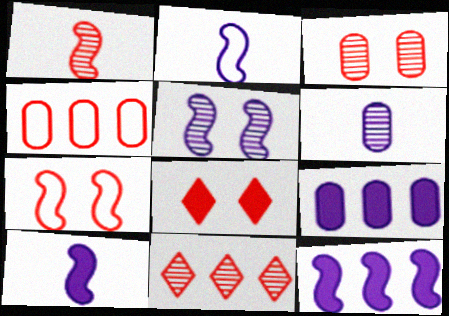[[1, 3, 11], 
[1, 4, 8], 
[2, 5, 12], 
[3, 7, 8]]